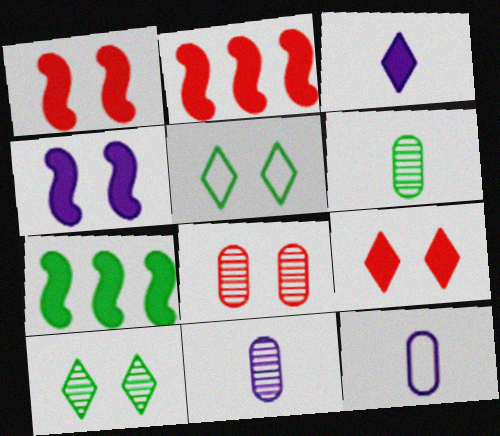[[2, 5, 11], 
[2, 10, 12], 
[4, 5, 8], 
[5, 6, 7]]